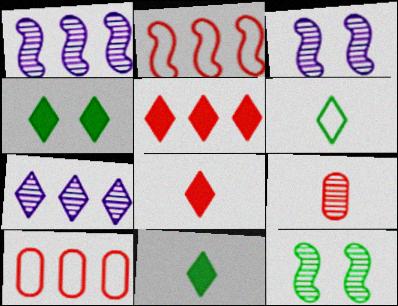[[3, 10, 11], 
[7, 9, 12]]